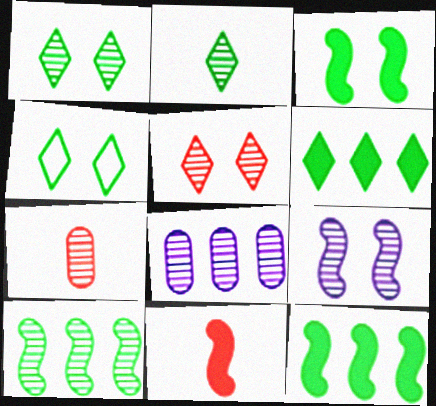[[2, 4, 6], 
[4, 8, 11]]